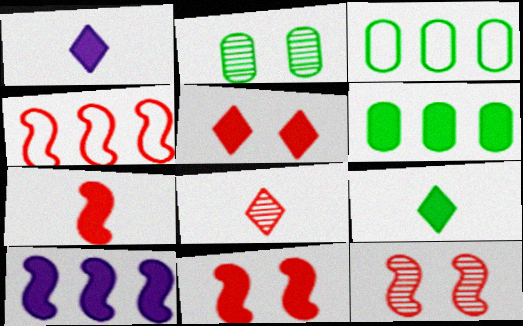[[1, 2, 4], 
[1, 3, 12], 
[1, 6, 11], 
[4, 7, 12]]